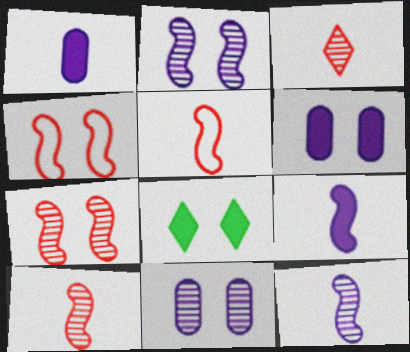[[4, 8, 11]]